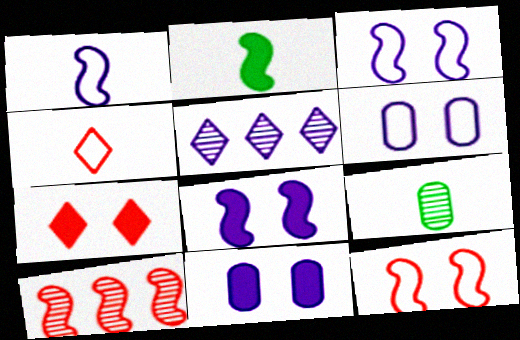[[1, 5, 11], 
[2, 3, 10]]